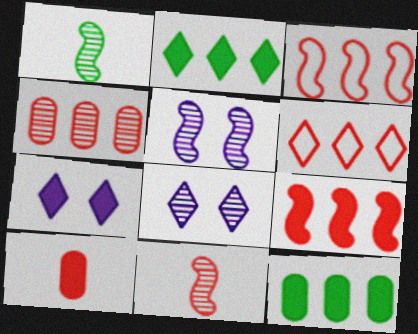[[1, 4, 8], 
[4, 6, 9]]